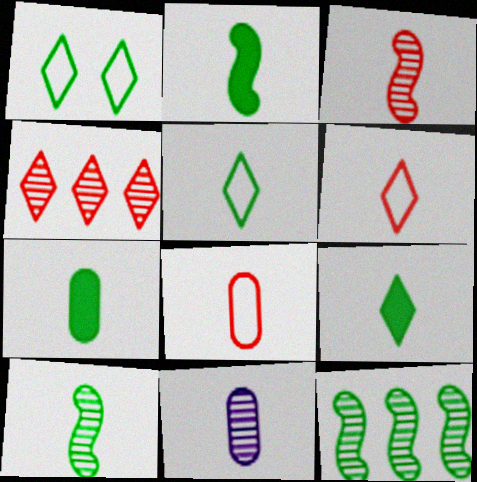[[1, 7, 12], 
[2, 6, 11], 
[2, 7, 9], 
[5, 7, 10], 
[7, 8, 11]]